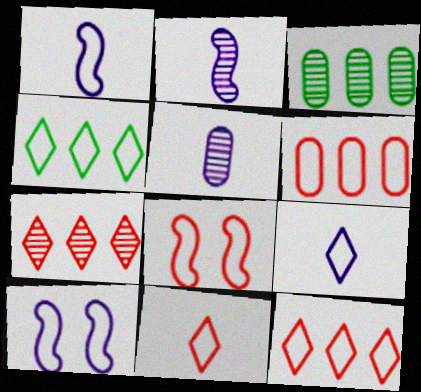[[6, 8, 11]]